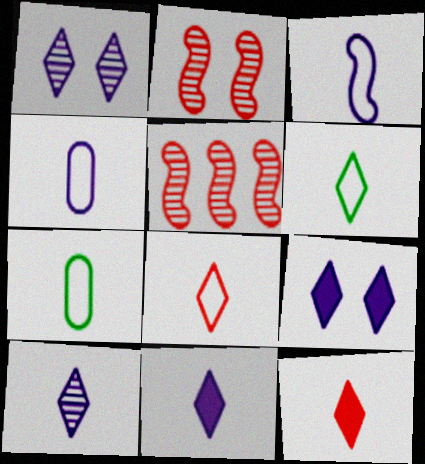[[3, 7, 8], 
[5, 7, 9], 
[6, 10, 12]]